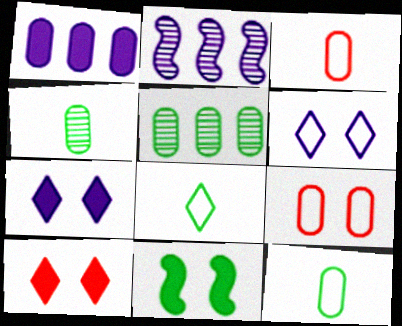[[1, 4, 9], 
[2, 10, 12], 
[5, 8, 11]]